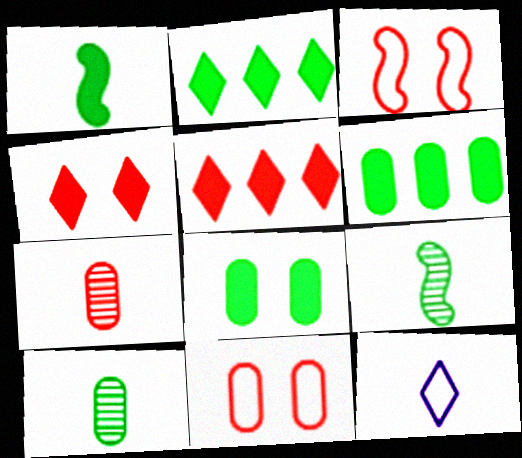[[1, 2, 8], 
[1, 7, 12], 
[3, 5, 7]]